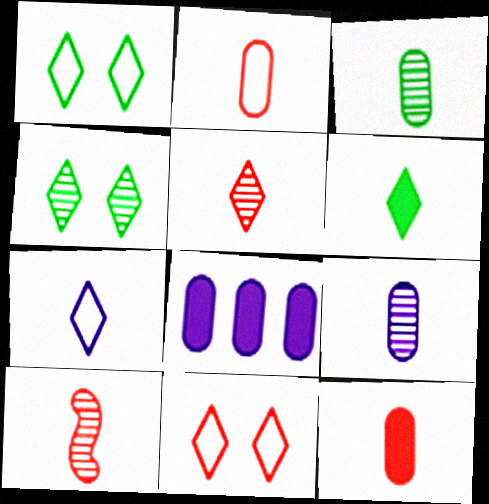[[1, 8, 10], 
[5, 6, 7]]